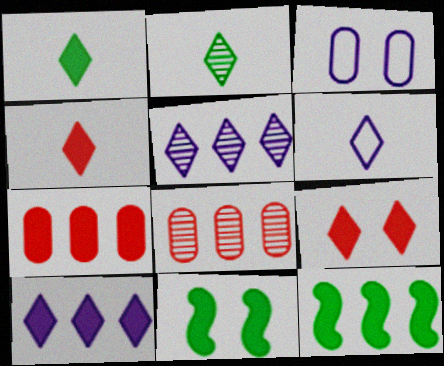[[1, 9, 10], 
[2, 4, 6], 
[6, 8, 11], 
[7, 10, 12]]